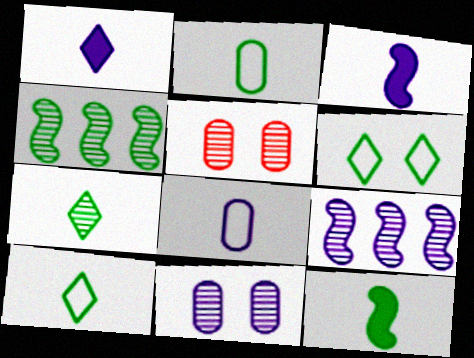[[2, 7, 12], 
[5, 7, 9]]